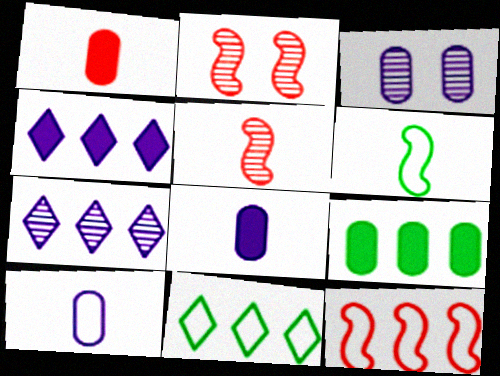[[2, 8, 11], 
[7, 9, 12]]